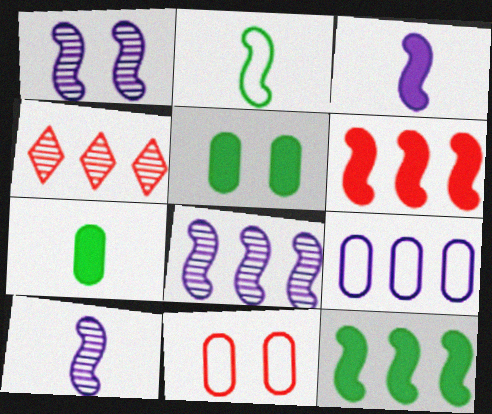[[1, 2, 6], 
[1, 8, 10], 
[4, 9, 12]]